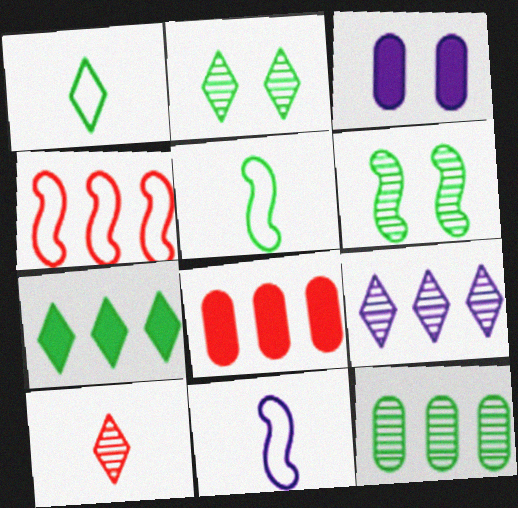[[1, 2, 7], 
[2, 8, 11], 
[2, 9, 10], 
[3, 9, 11]]